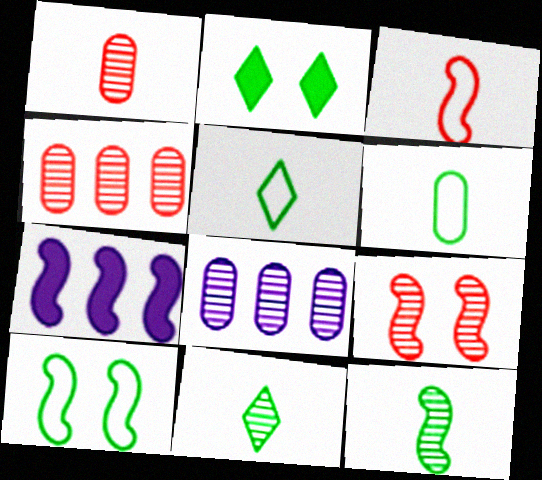[[2, 3, 8], 
[8, 9, 11]]